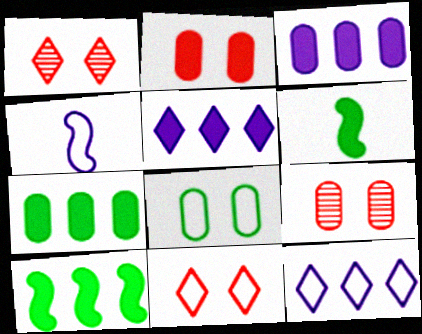[[1, 4, 7], 
[2, 5, 6], 
[6, 9, 12]]